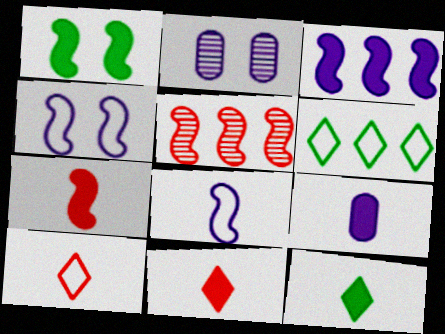[[1, 3, 7], 
[1, 5, 8], 
[2, 6, 7], 
[7, 9, 12]]